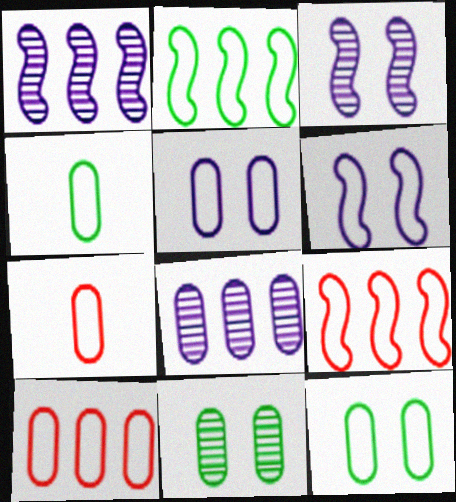[[4, 5, 10]]